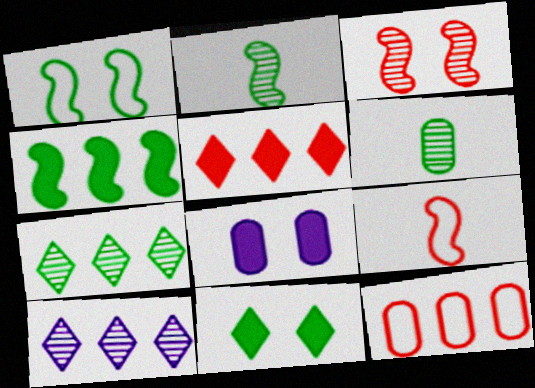[[1, 2, 4], 
[3, 6, 10], 
[4, 10, 12], 
[6, 8, 12], 
[7, 8, 9]]